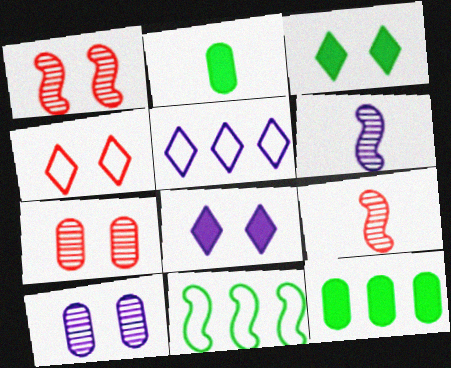[[1, 2, 5], 
[4, 6, 12]]